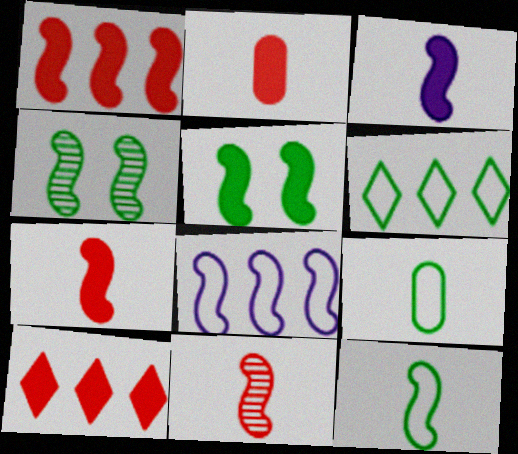[[1, 3, 5], 
[3, 11, 12], 
[4, 7, 8], 
[5, 8, 11]]